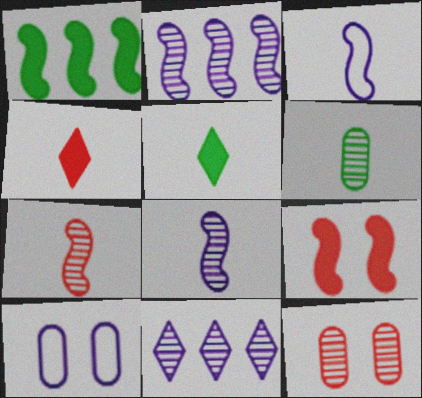[[3, 4, 6]]